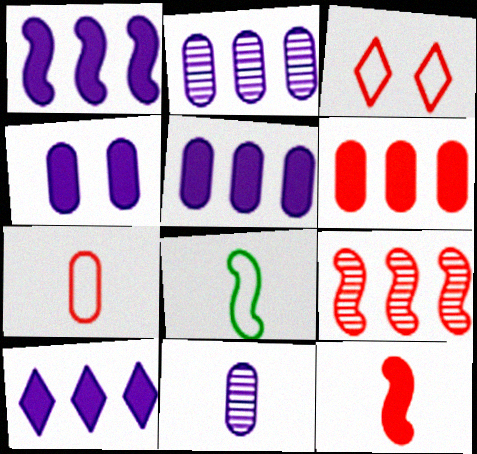[[1, 5, 10]]